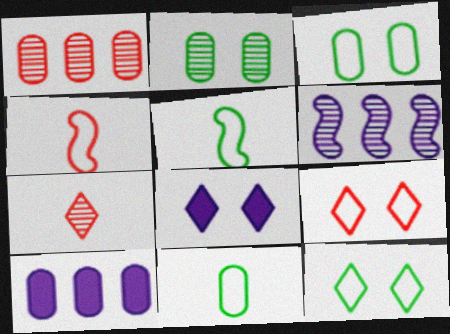[[1, 5, 8], 
[2, 6, 7]]